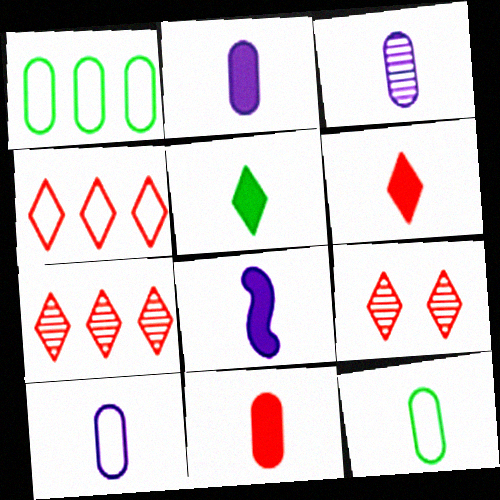[[1, 8, 9], 
[2, 3, 10], 
[3, 11, 12], 
[4, 6, 9], 
[5, 8, 11]]